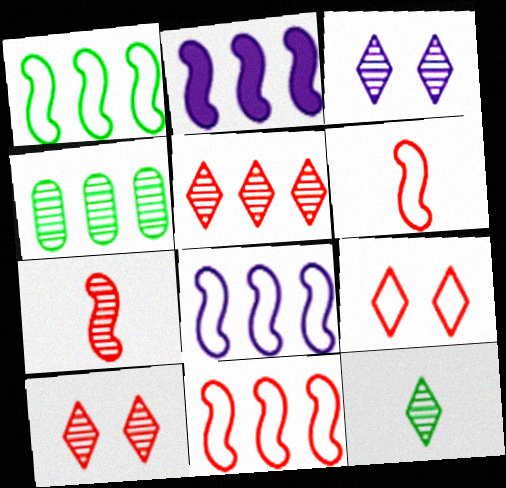[[1, 8, 11], 
[3, 4, 7], 
[3, 5, 12]]